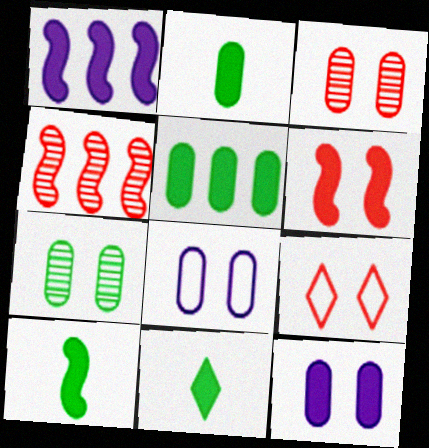[[1, 6, 10], 
[2, 10, 11], 
[3, 6, 9], 
[4, 8, 11]]